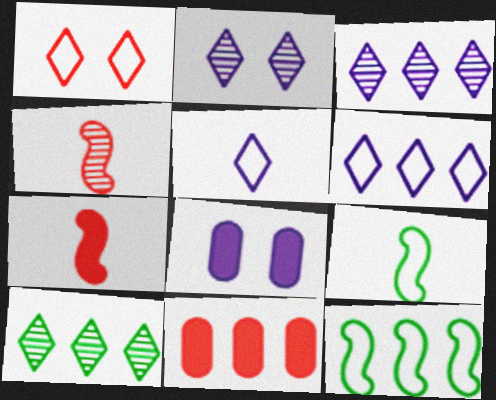[[1, 4, 11], 
[2, 9, 11], 
[3, 11, 12]]